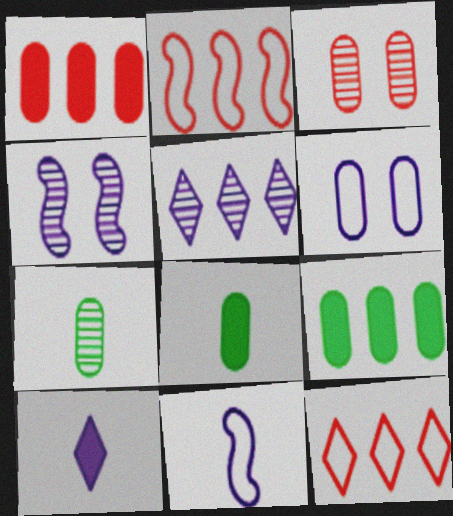[[1, 6, 7], 
[2, 5, 9], 
[4, 8, 12]]